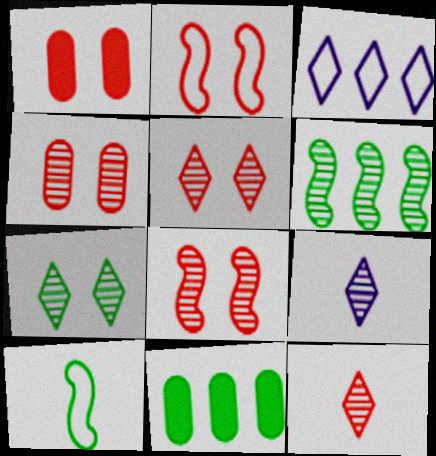[[1, 2, 5], 
[2, 9, 11], 
[4, 5, 8], 
[4, 6, 9], 
[7, 10, 11]]